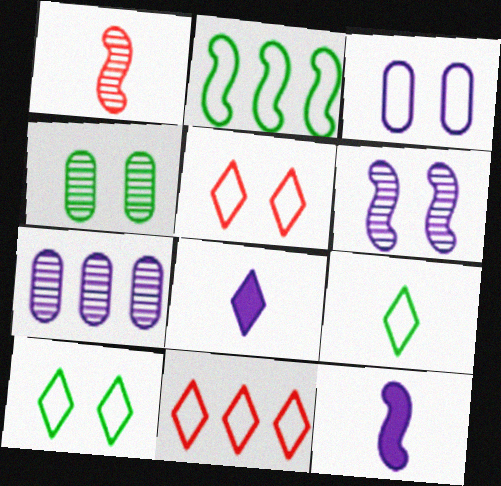[[4, 11, 12]]